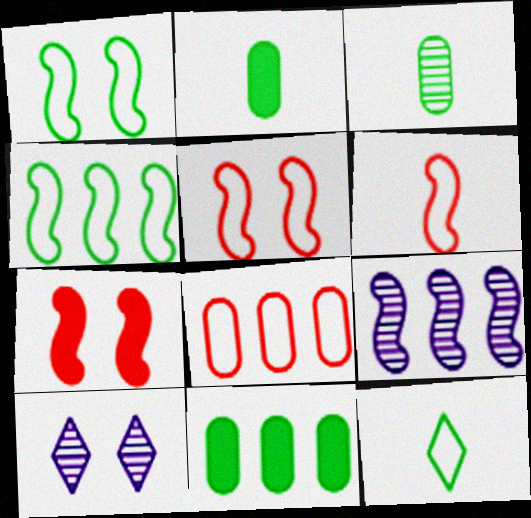[[6, 10, 11]]